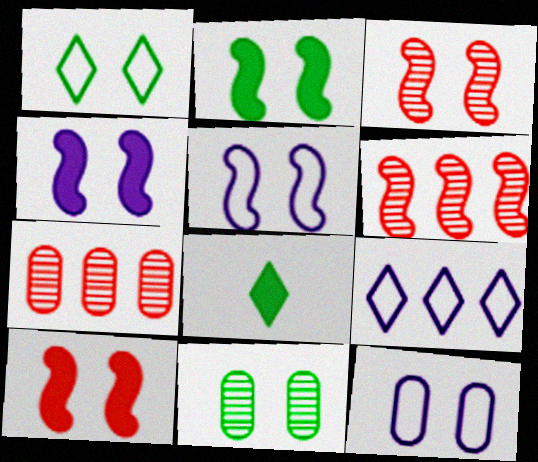[[1, 2, 11], 
[2, 3, 5], 
[2, 4, 10], 
[5, 7, 8], 
[6, 8, 12]]